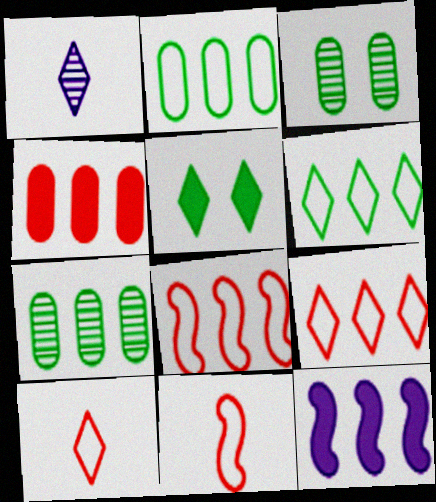[[1, 5, 9], 
[3, 10, 12], 
[7, 9, 12]]